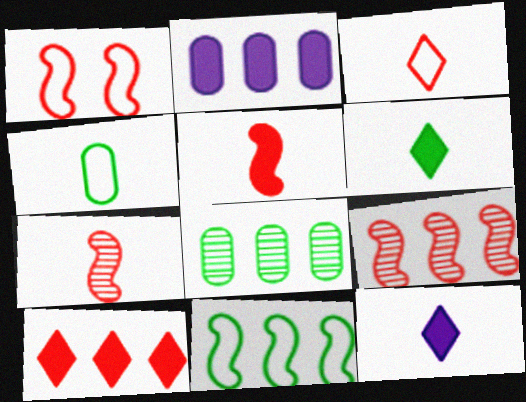[[1, 5, 9], 
[1, 8, 12], 
[4, 7, 12]]